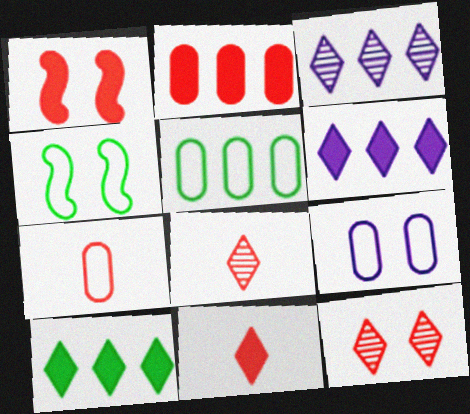[[1, 2, 11], 
[5, 7, 9]]